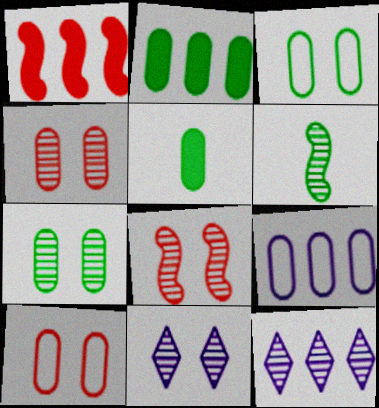[[4, 5, 9], 
[4, 6, 12], 
[7, 8, 11]]